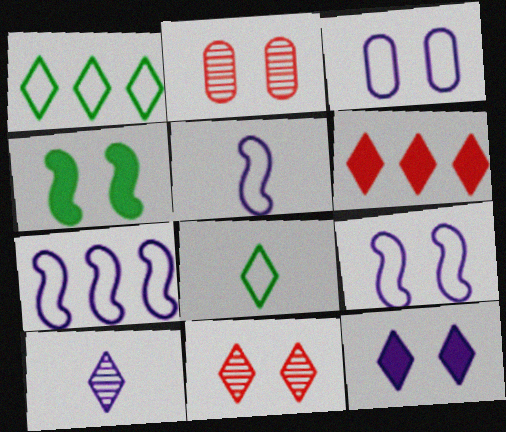[[3, 4, 11], 
[5, 7, 9]]